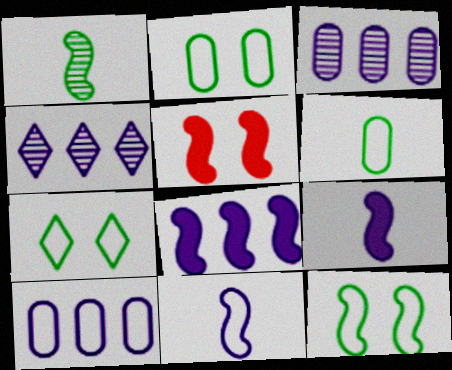[[2, 7, 12], 
[4, 5, 6], 
[4, 8, 10]]